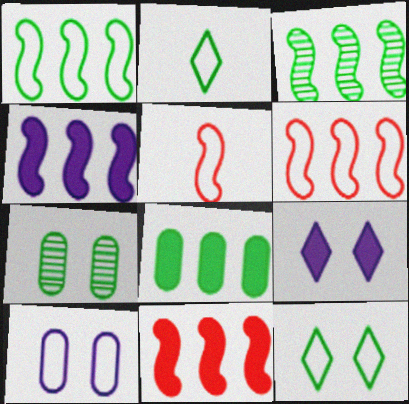[[2, 6, 10], 
[3, 4, 6]]